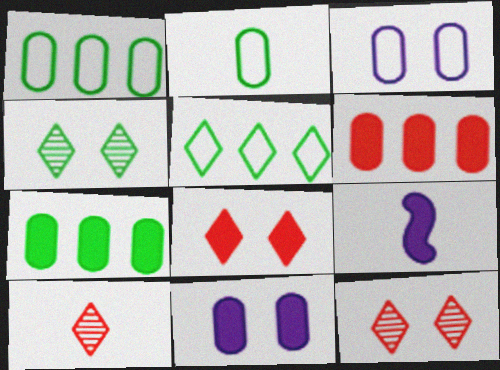[[1, 9, 12], 
[2, 9, 10], 
[7, 8, 9]]